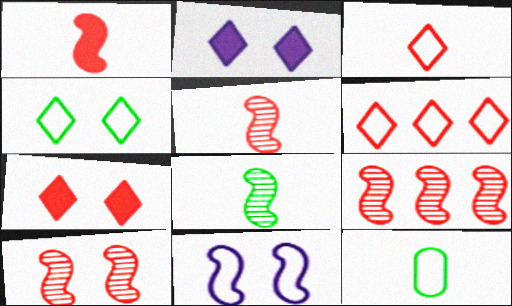[[2, 9, 12], 
[5, 9, 10], 
[6, 11, 12]]